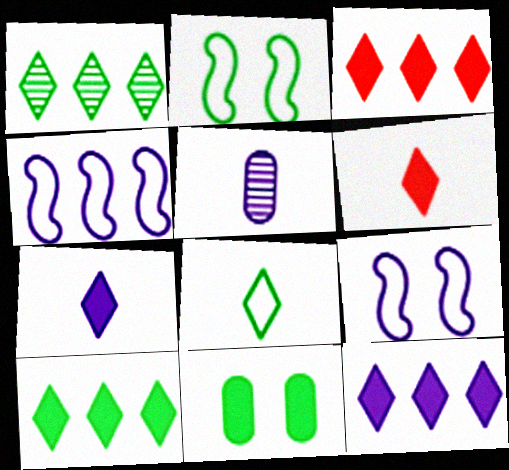[[2, 3, 5], 
[3, 10, 12], 
[5, 9, 12]]